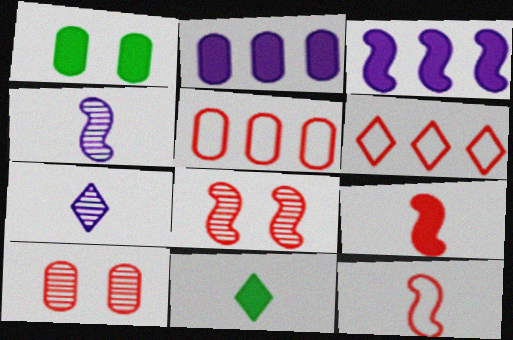[[1, 4, 6], 
[6, 9, 10]]